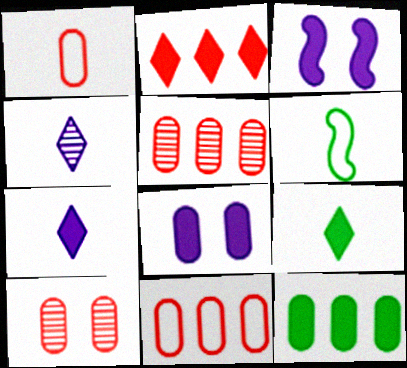[]